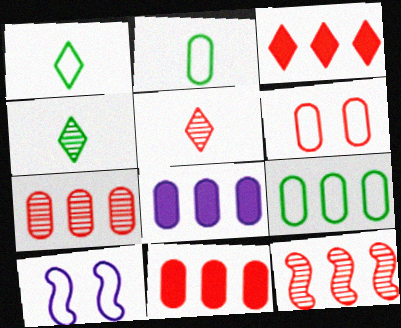[[4, 10, 11], 
[7, 8, 9]]